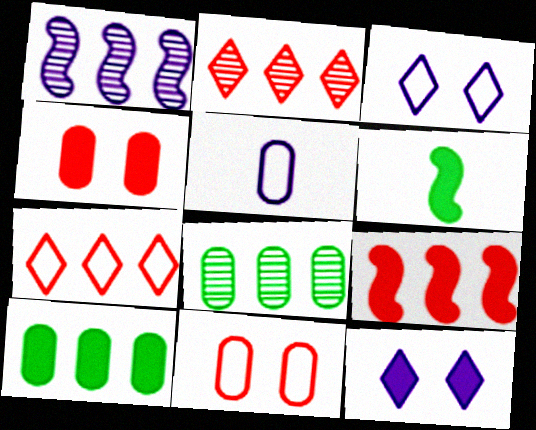[[1, 2, 8], 
[1, 5, 12], 
[1, 7, 10], 
[4, 5, 8]]